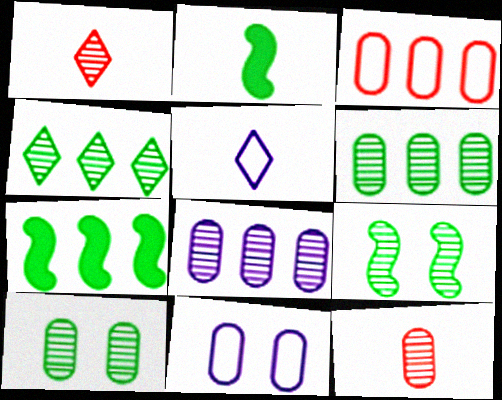[[1, 7, 11], 
[1, 8, 9], 
[2, 5, 12], 
[8, 10, 12]]